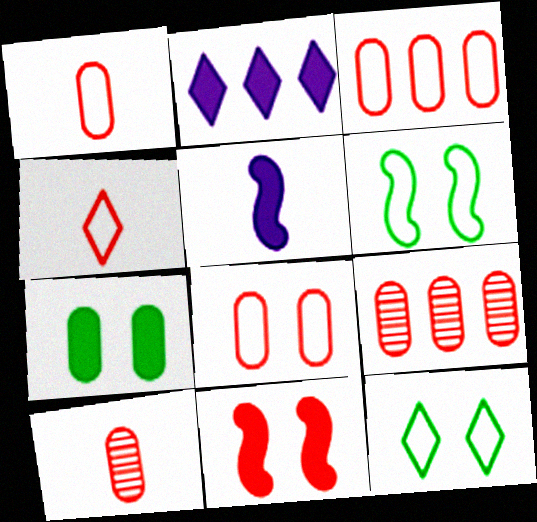[[1, 3, 8], 
[2, 6, 10], 
[4, 9, 11], 
[5, 9, 12]]